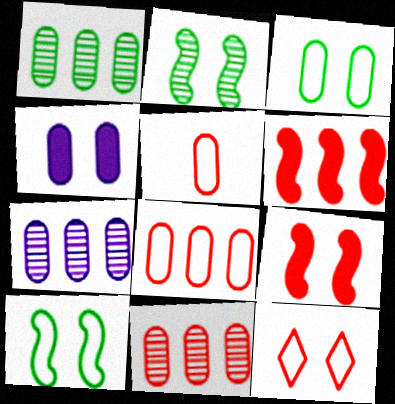[[1, 4, 5], 
[1, 7, 11], 
[2, 4, 12]]